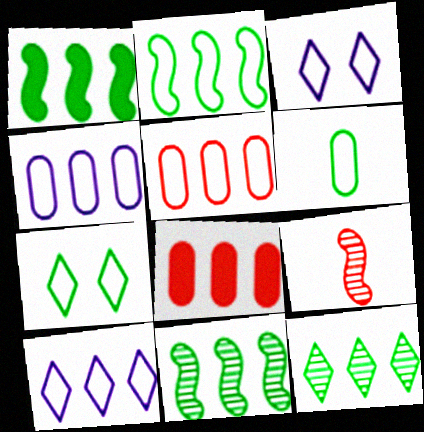[[1, 2, 11], 
[2, 5, 10], 
[2, 6, 7], 
[8, 10, 11]]